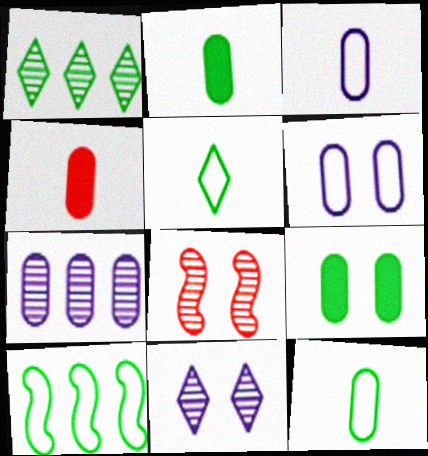[[4, 10, 11]]